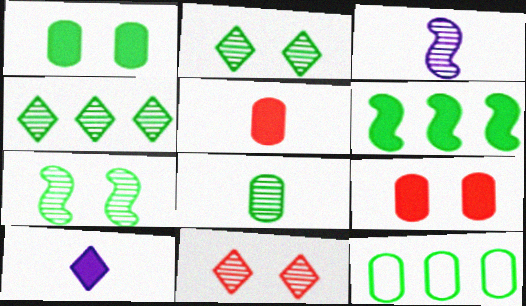[[1, 8, 12], 
[4, 6, 12], 
[4, 7, 8], 
[6, 9, 10]]